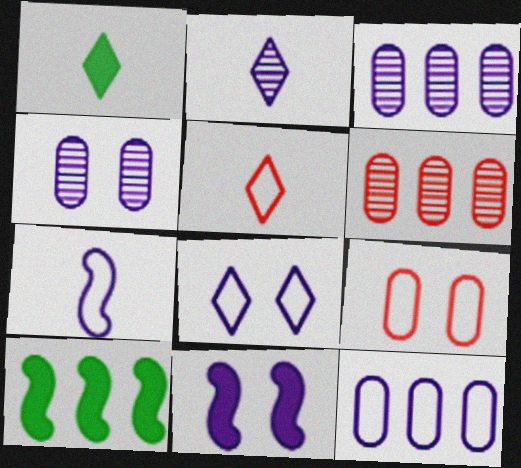[[1, 2, 5], 
[2, 9, 10], 
[2, 11, 12], 
[4, 5, 10], 
[4, 8, 11], 
[7, 8, 12]]